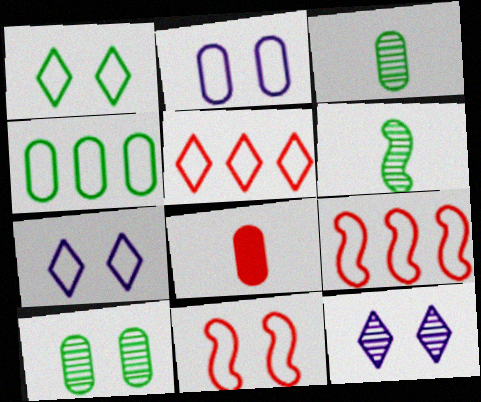[[1, 2, 11]]